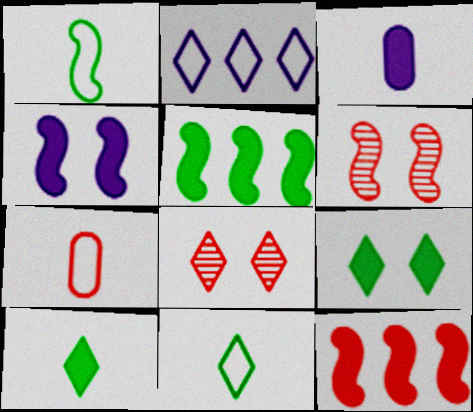[[2, 8, 10], 
[3, 9, 12], 
[7, 8, 12]]